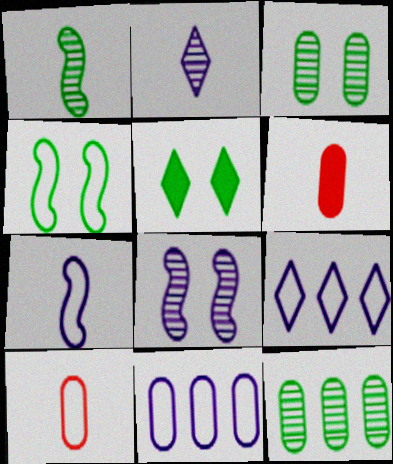[[3, 4, 5], 
[3, 6, 11], 
[4, 9, 10]]